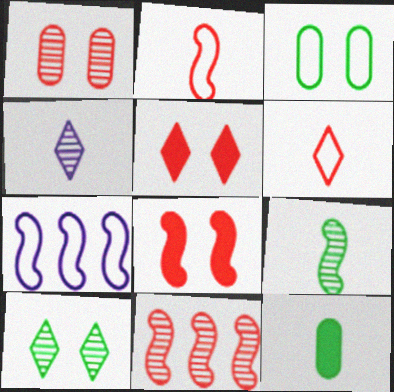[[2, 4, 12], 
[2, 8, 11], 
[3, 6, 7], 
[7, 8, 9]]